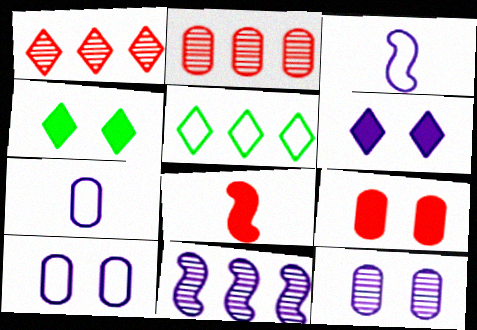[[2, 3, 4], 
[5, 8, 12], 
[6, 7, 11]]